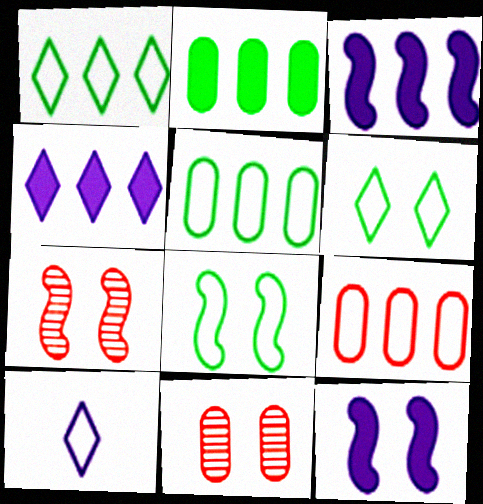[[2, 7, 10], 
[6, 11, 12], 
[7, 8, 12], 
[8, 9, 10]]